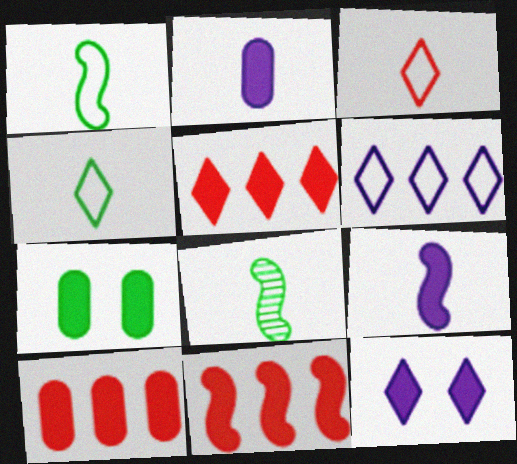[[2, 3, 8], 
[2, 7, 10], 
[5, 7, 9], 
[5, 10, 11]]